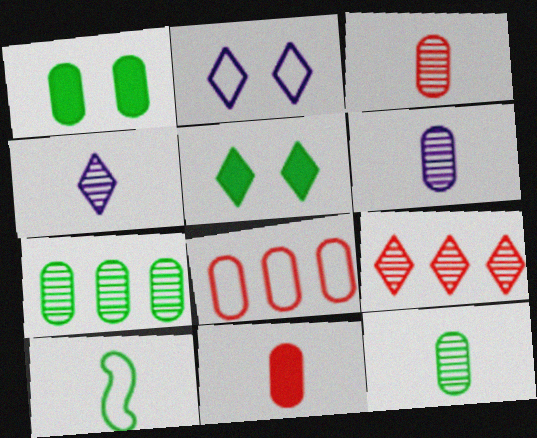[[1, 6, 8], 
[2, 8, 10], 
[3, 6, 12], 
[4, 10, 11], 
[5, 7, 10]]